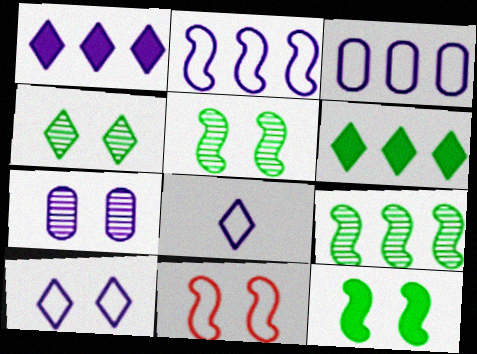[]